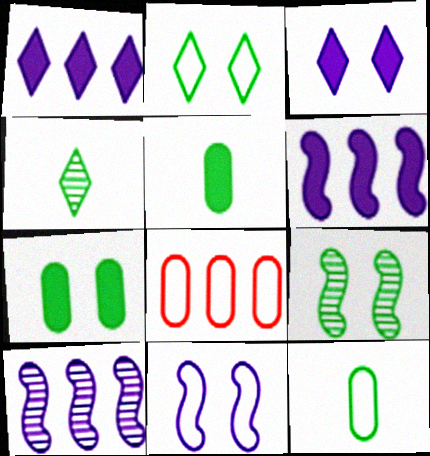[[2, 7, 9]]